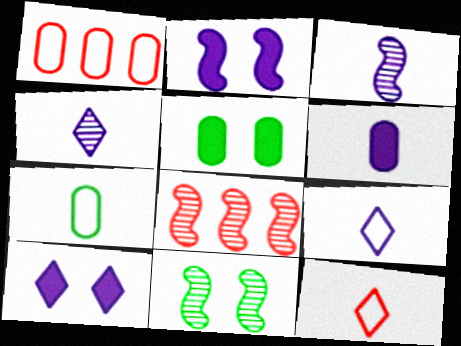[[3, 6, 9], 
[3, 8, 11], 
[5, 8, 9], 
[7, 8, 10]]